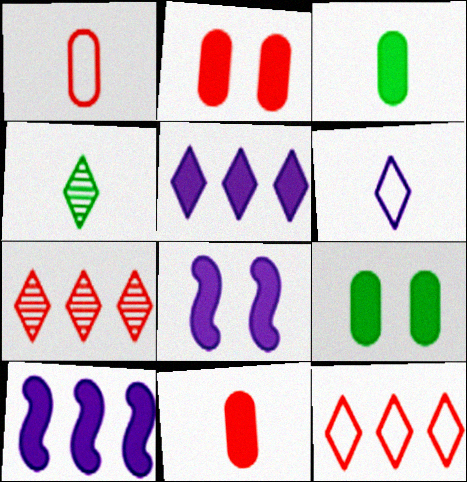[]